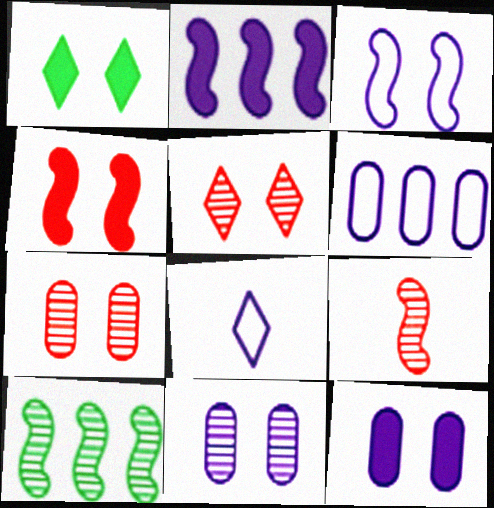[[1, 3, 7], 
[1, 4, 12], 
[1, 6, 9], 
[2, 8, 11], 
[3, 6, 8]]